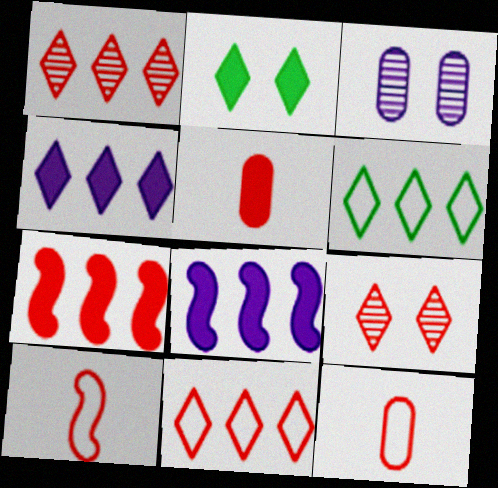[[1, 4, 6], 
[2, 5, 8], 
[7, 9, 12]]